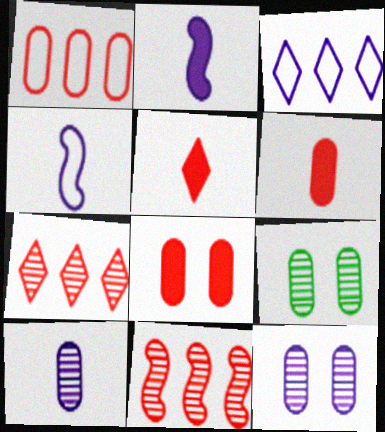[[2, 3, 12]]